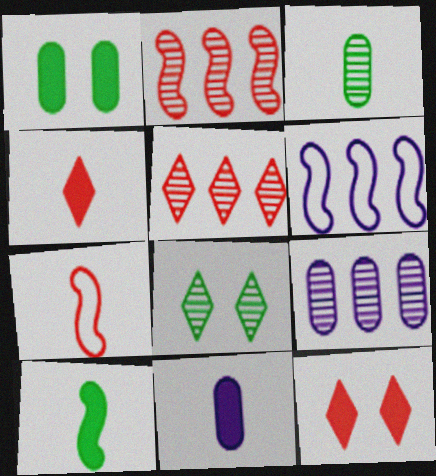[[3, 6, 12], 
[4, 10, 11]]